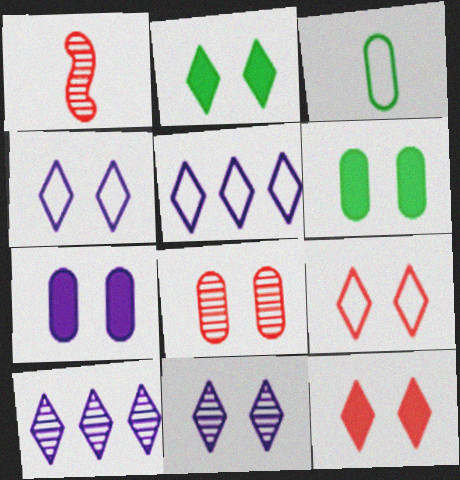[[1, 5, 6], 
[2, 9, 11]]